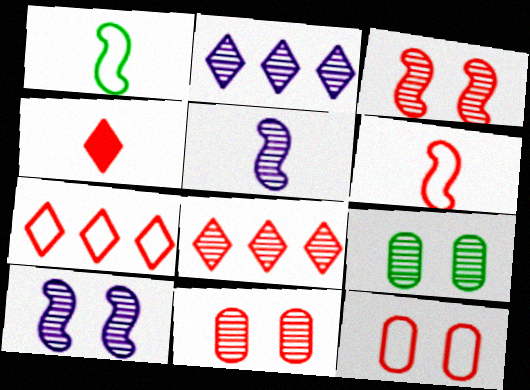[[5, 8, 9], 
[6, 7, 12]]